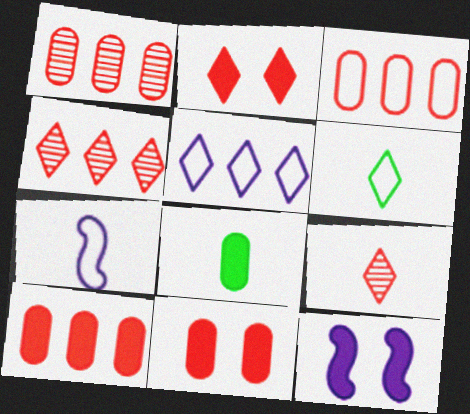[[1, 3, 10], 
[1, 6, 12], 
[7, 8, 9]]